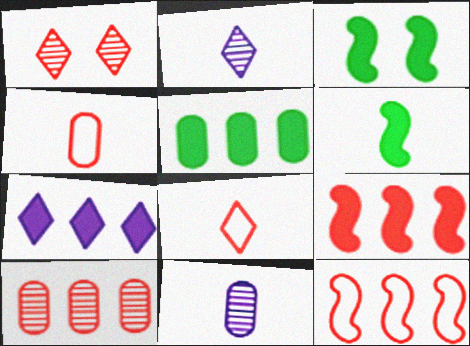[[1, 4, 9], 
[2, 4, 6], 
[5, 7, 9], 
[6, 8, 11]]